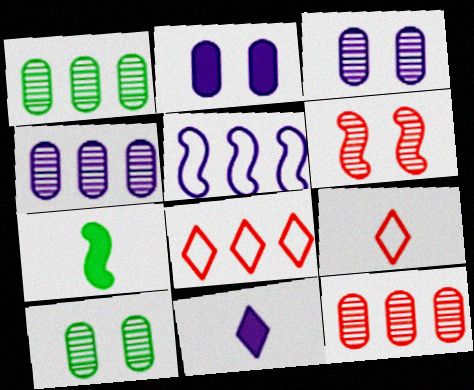[[1, 4, 12], 
[3, 5, 11], 
[3, 7, 8], 
[5, 6, 7]]